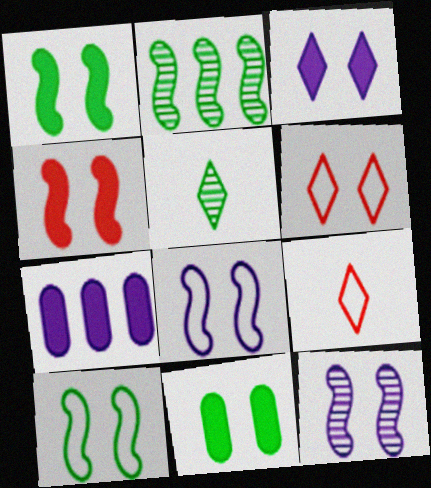[[3, 4, 11], 
[4, 10, 12], 
[6, 11, 12]]